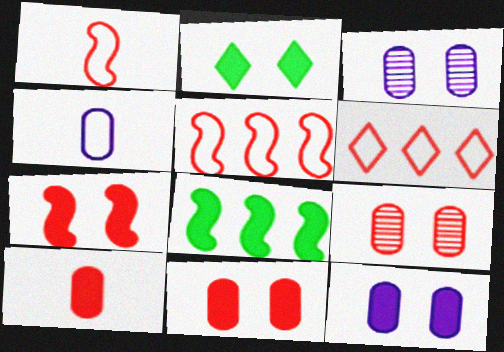[[2, 7, 12]]